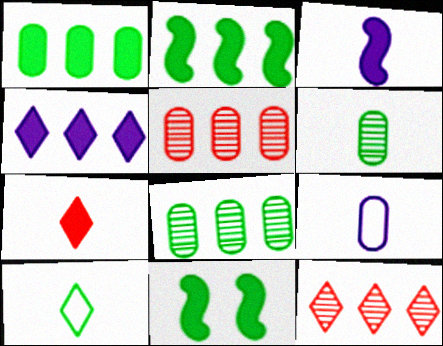[[8, 10, 11], 
[9, 11, 12]]